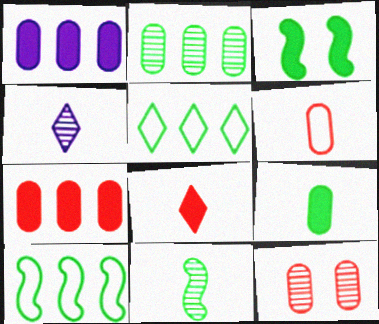[[1, 3, 8], 
[3, 10, 11], 
[6, 7, 12]]